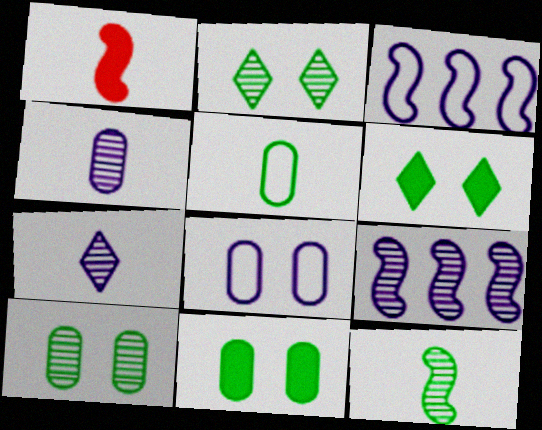[[1, 5, 7]]